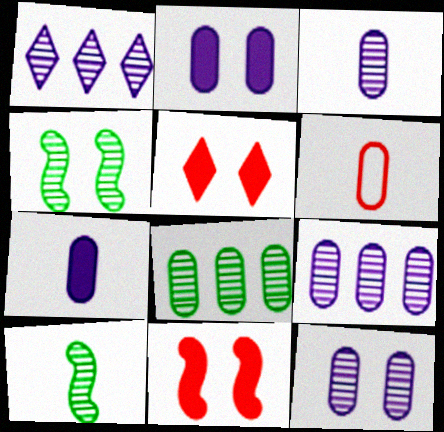[[2, 6, 8], 
[3, 9, 12]]